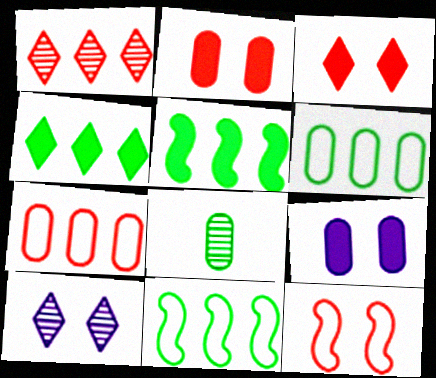[[7, 8, 9]]